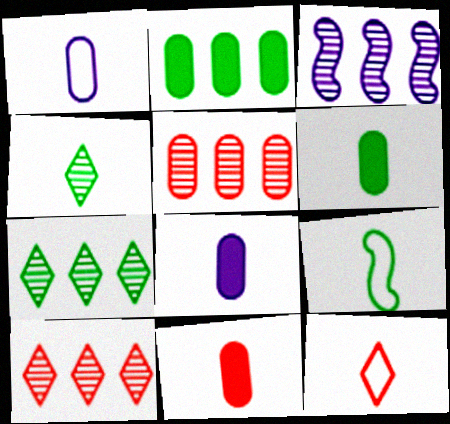[[1, 9, 12], 
[3, 5, 7], 
[4, 6, 9], 
[6, 8, 11]]